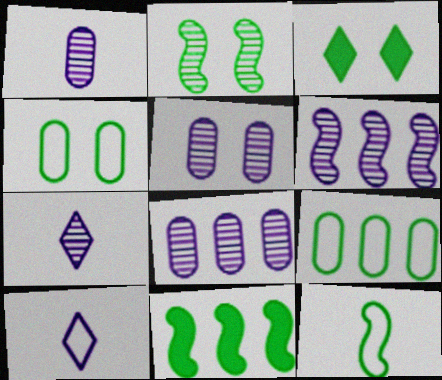[[1, 5, 8], 
[2, 3, 4], 
[2, 11, 12], 
[5, 6, 7]]